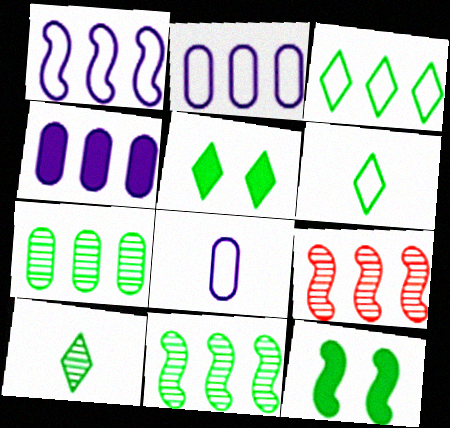[[3, 4, 9], 
[3, 5, 10], 
[5, 8, 9], 
[6, 7, 12]]